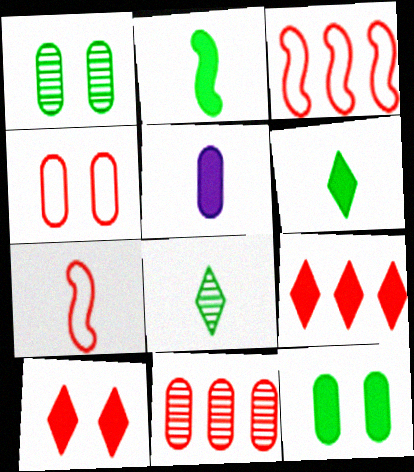[[3, 9, 11], 
[5, 7, 8], 
[7, 10, 11]]